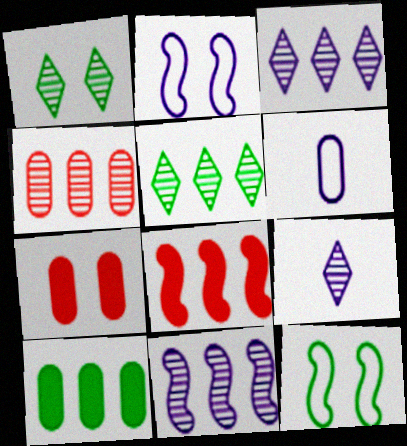[[1, 2, 7], 
[1, 6, 8], 
[4, 5, 11]]